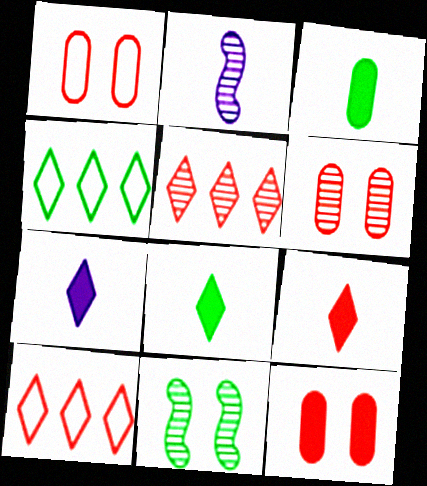[[1, 6, 12], 
[2, 4, 12], 
[3, 4, 11], 
[7, 8, 9]]